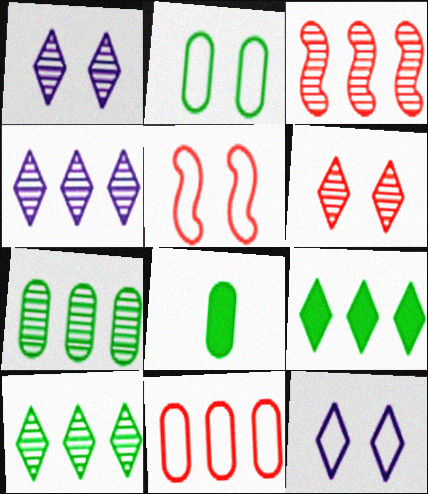[[2, 5, 12], 
[2, 7, 8], 
[3, 4, 7], 
[3, 8, 12], 
[4, 5, 8]]